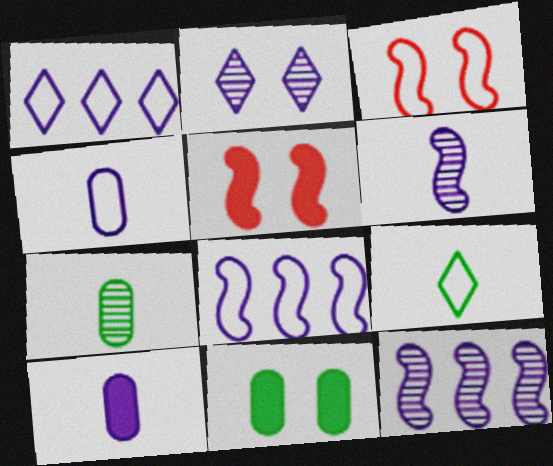[[1, 5, 7], 
[2, 3, 11], 
[2, 8, 10]]